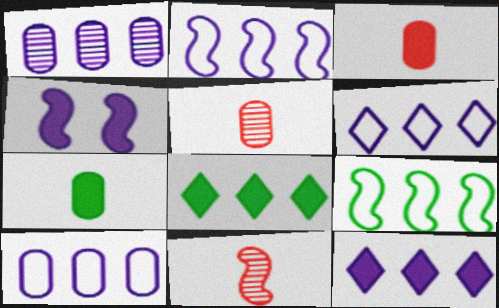[[1, 2, 12], 
[2, 6, 10], 
[3, 4, 8], 
[4, 9, 11]]